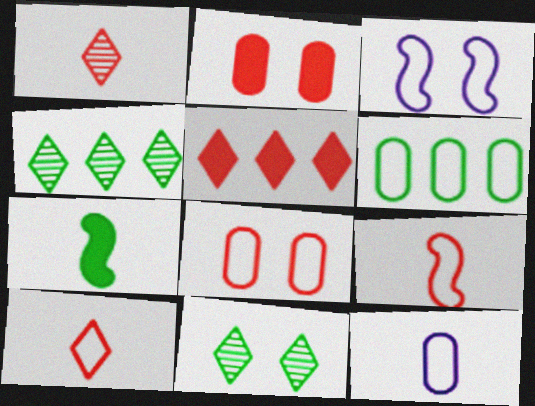[[1, 7, 12], 
[2, 3, 11], 
[3, 6, 10], 
[6, 7, 11], 
[6, 8, 12]]